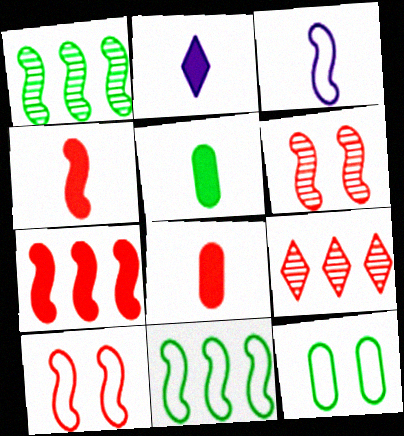[[2, 4, 5], 
[3, 10, 11], 
[8, 9, 10]]